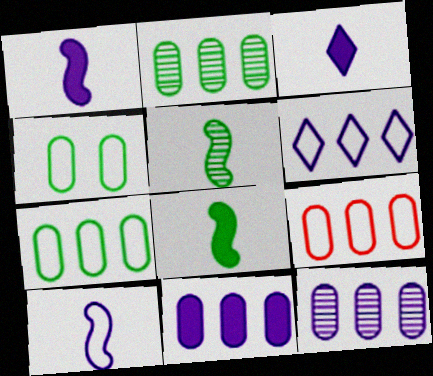[[2, 9, 11]]